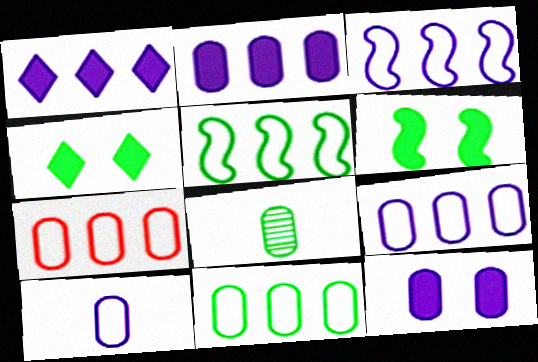[[4, 5, 8], 
[7, 8, 12], 
[7, 9, 11]]